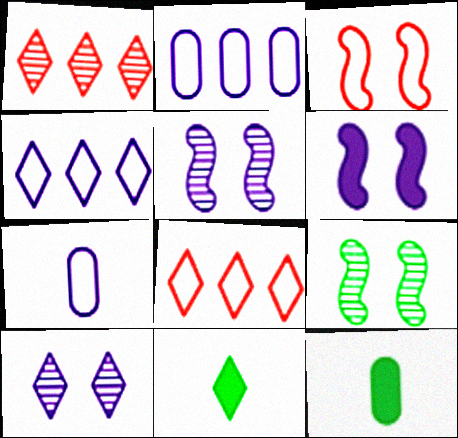[[3, 6, 9], 
[5, 8, 12], 
[8, 10, 11]]